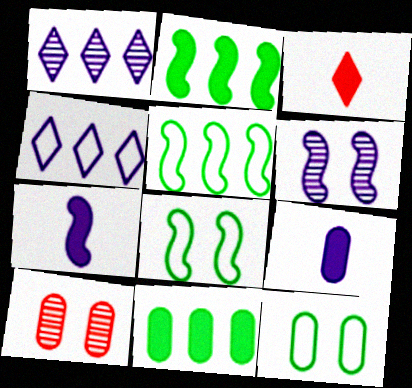[[4, 6, 9]]